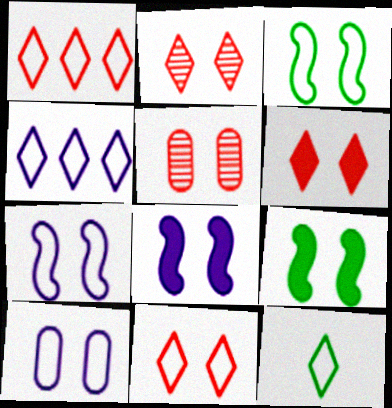[[2, 6, 11], 
[2, 9, 10], 
[3, 10, 11], 
[4, 11, 12]]